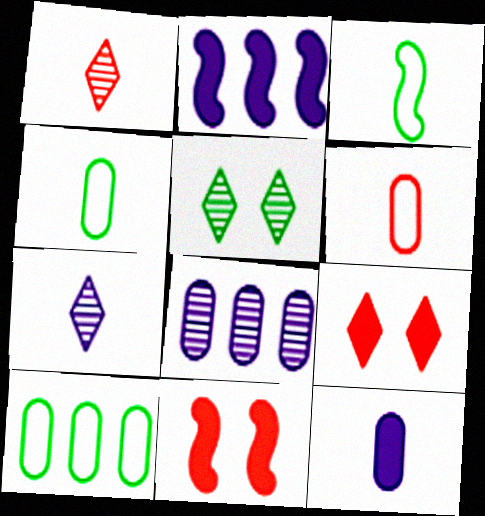[[1, 3, 12], 
[2, 5, 6], 
[3, 8, 9], 
[7, 10, 11]]